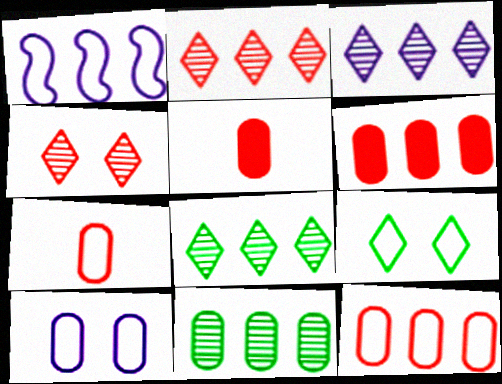[[1, 6, 8], 
[1, 7, 9], 
[2, 3, 8], 
[5, 10, 11]]